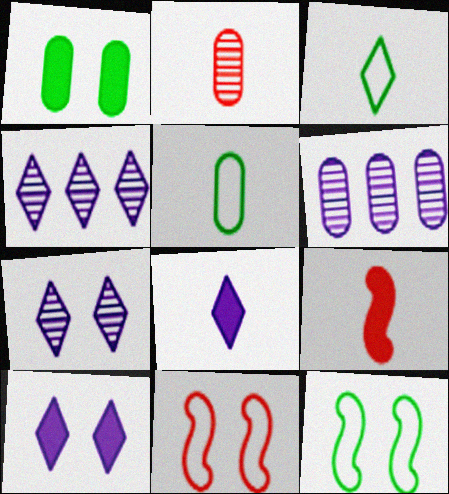[[1, 7, 11]]